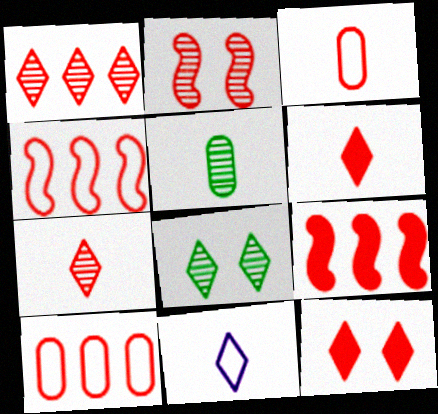[[1, 9, 10], 
[2, 6, 10]]